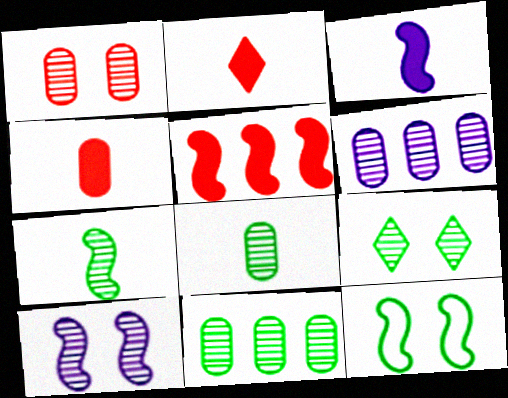[[1, 6, 8], 
[1, 9, 10], 
[2, 6, 12], 
[7, 9, 11]]